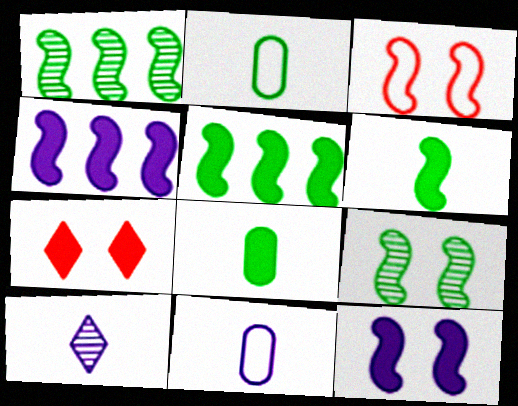[[1, 7, 11], 
[3, 9, 12], 
[4, 7, 8]]